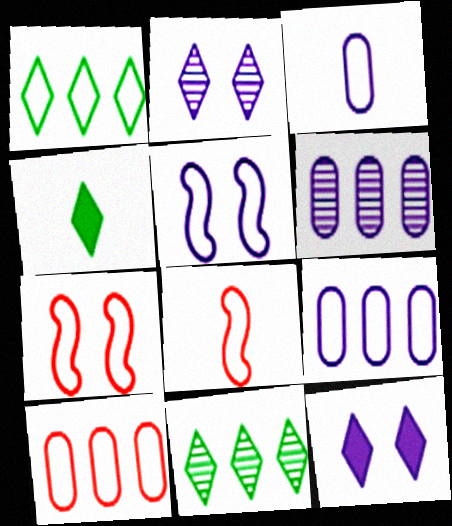[[1, 3, 7], 
[4, 6, 7]]